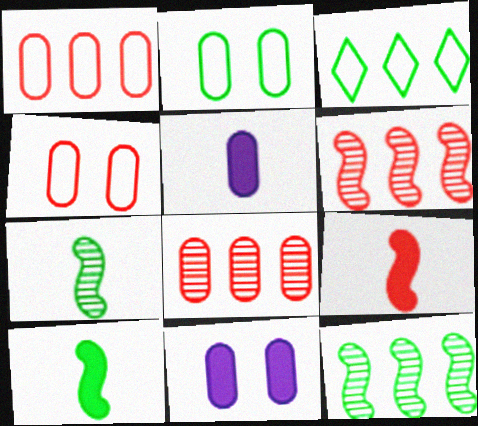[[2, 5, 8]]